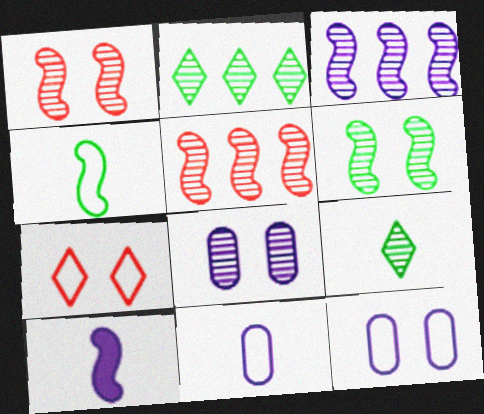[[5, 8, 9]]